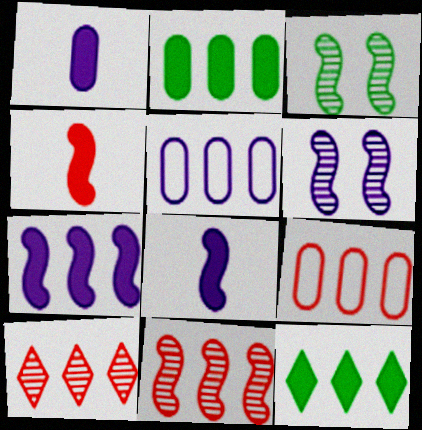[[5, 11, 12]]